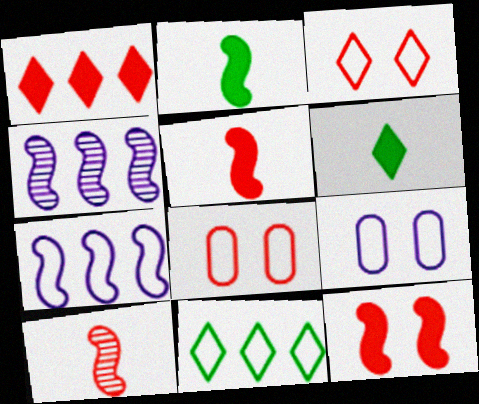[[1, 8, 10], 
[4, 6, 8]]